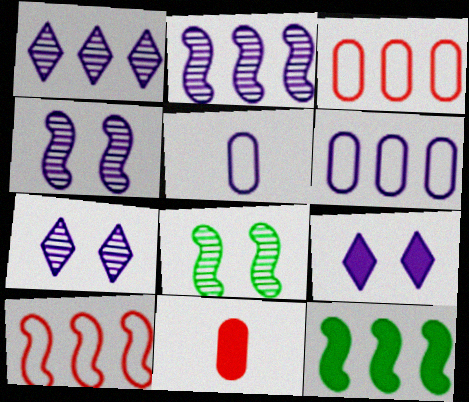[[1, 3, 12], 
[2, 5, 9], 
[2, 10, 12], 
[9, 11, 12]]